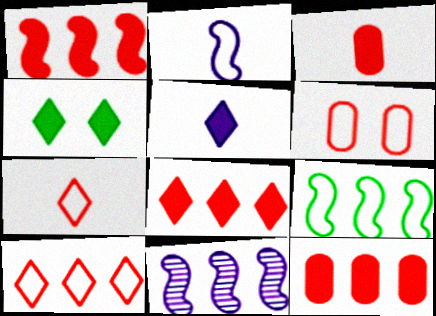[[1, 8, 12], 
[1, 9, 11], 
[4, 5, 8]]